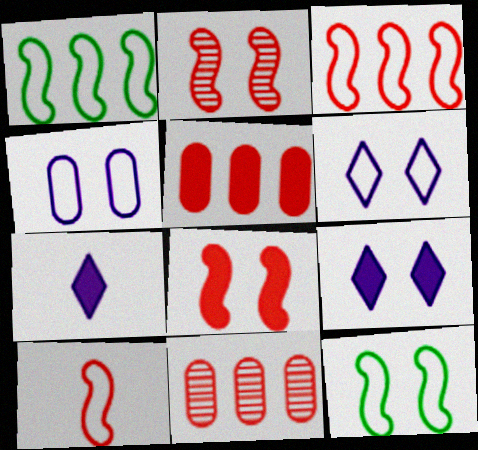[[7, 11, 12]]